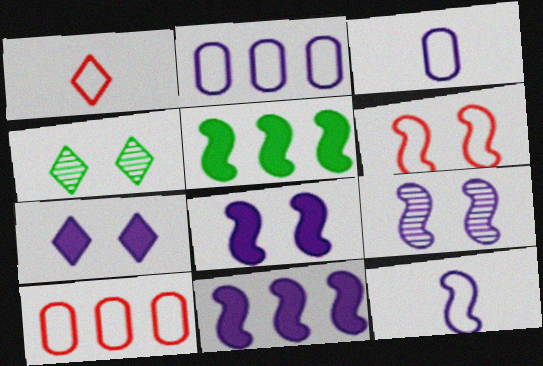[[1, 6, 10], 
[9, 11, 12]]